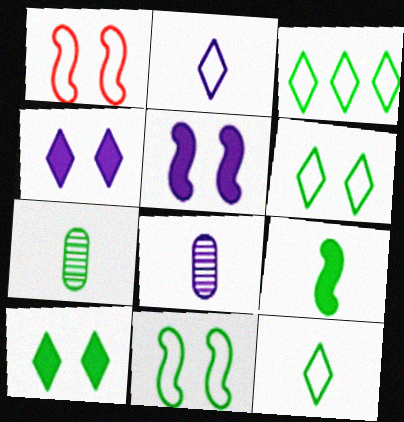[[3, 6, 12], 
[7, 9, 12]]